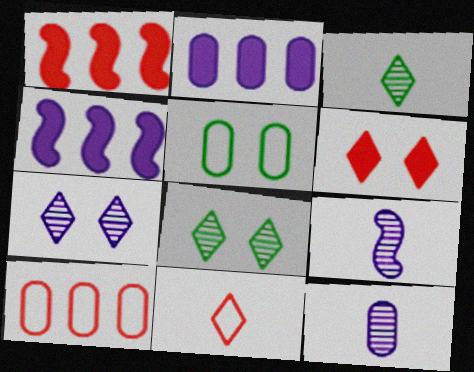[]